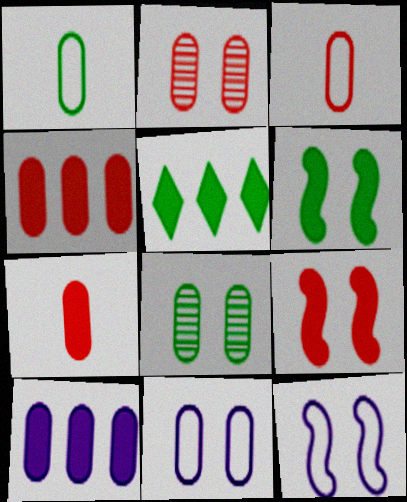[[1, 2, 10], 
[2, 3, 4], 
[3, 8, 10]]